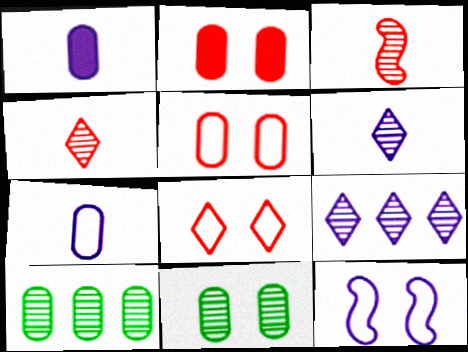[[1, 5, 10], 
[1, 9, 12], 
[2, 7, 10], 
[3, 9, 11]]